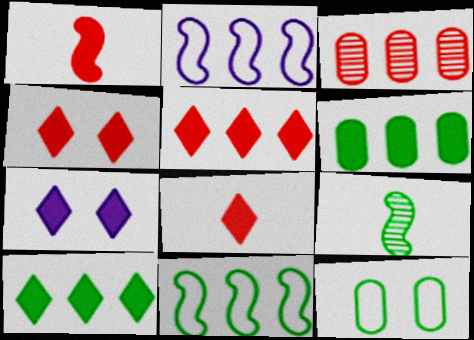[[1, 6, 7], 
[2, 3, 10], 
[4, 5, 8], 
[7, 8, 10], 
[9, 10, 12]]